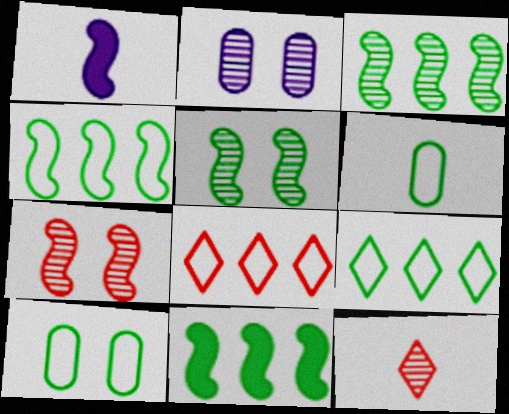[[1, 4, 7], 
[1, 6, 12], 
[2, 3, 12], 
[3, 4, 11]]